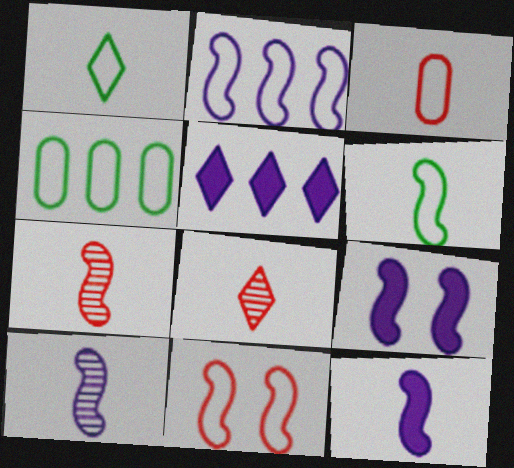[[2, 6, 11], 
[2, 9, 10], 
[4, 8, 9], 
[6, 7, 12]]